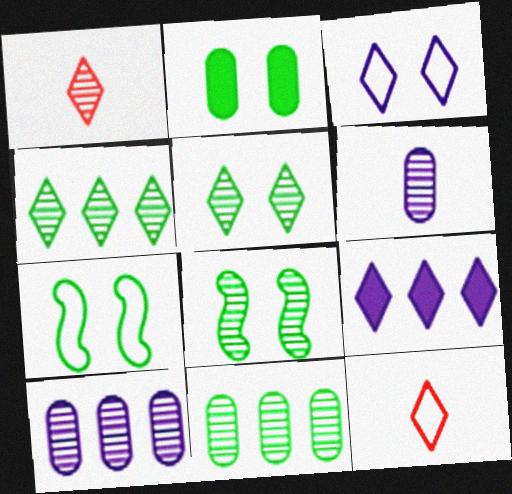[[1, 8, 10], 
[2, 5, 7], 
[5, 9, 12]]